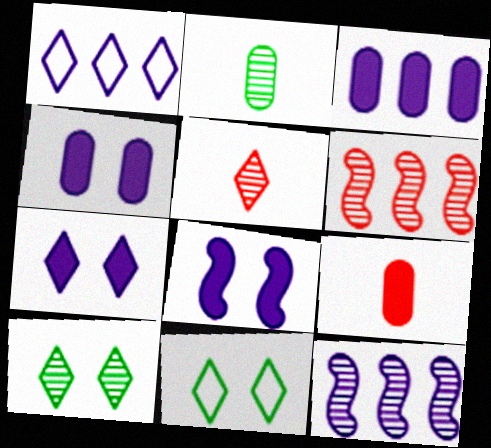[[1, 3, 12], 
[4, 7, 8], 
[9, 11, 12]]